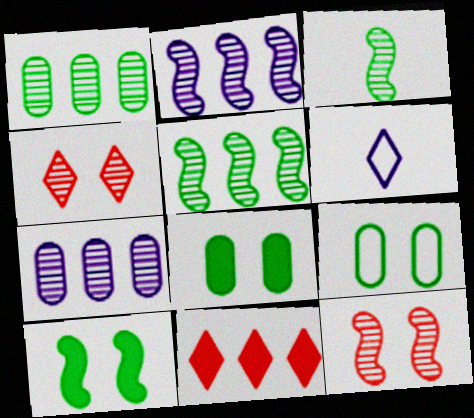[[2, 3, 12], 
[3, 4, 7]]